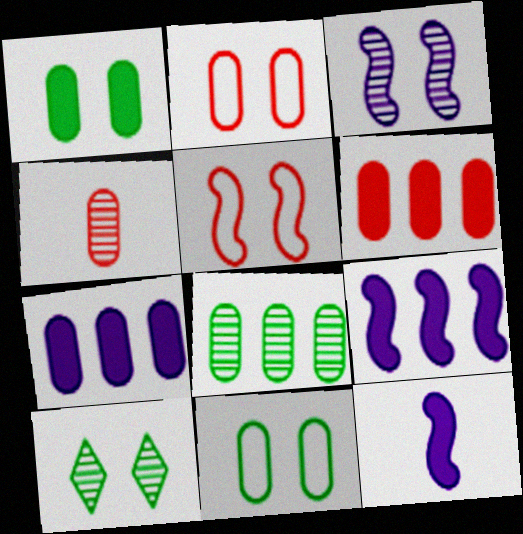[[2, 4, 6], 
[4, 7, 11]]